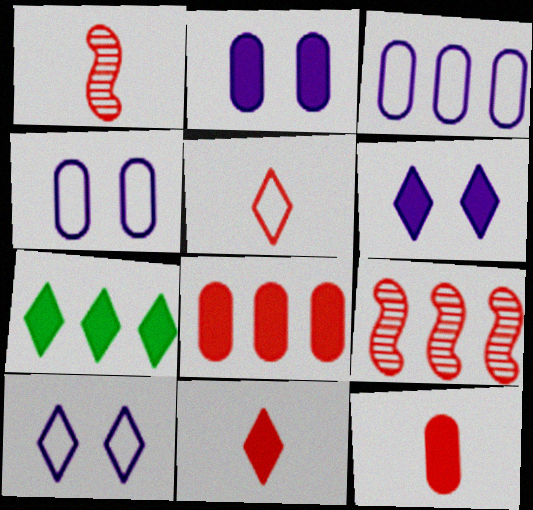[[1, 4, 7], 
[1, 5, 12], 
[3, 7, 9], 
[6, 7, 11]]